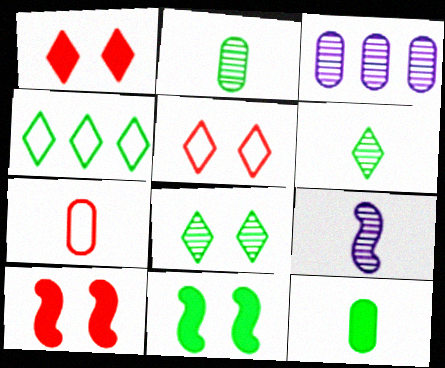[[2, 4, 11]]